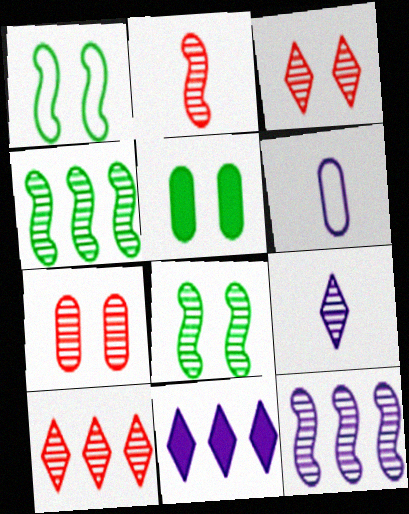[[2, 7, 10], 
[2, 8, 12], 
[4, 7, 9]]